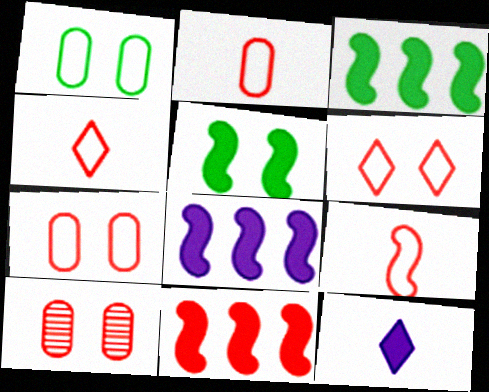[[2, 4, 9], 
[3, 8, 11], 
[4, 10, 11]]